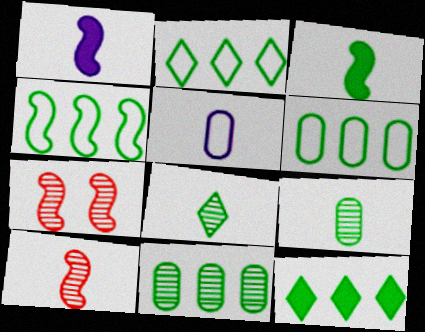[[1, 4, 7], 
[2, 4, 6], 
[4, 11, 12], 
[5, 7, 12]]